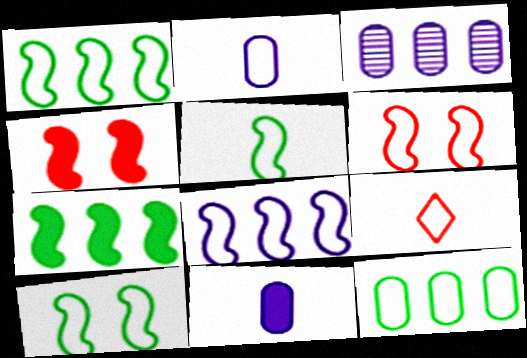[[1, 5, 10], 
[2, 5, 9], 
[5, 6, 8]]